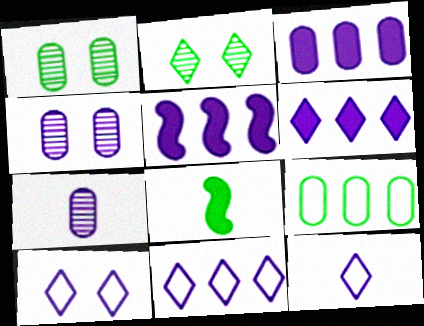[[2, 8, 9], 
[3, 5, 6], 
[4, 5, 12], 
[5, 7, 10], 
[10, 11, 12]]